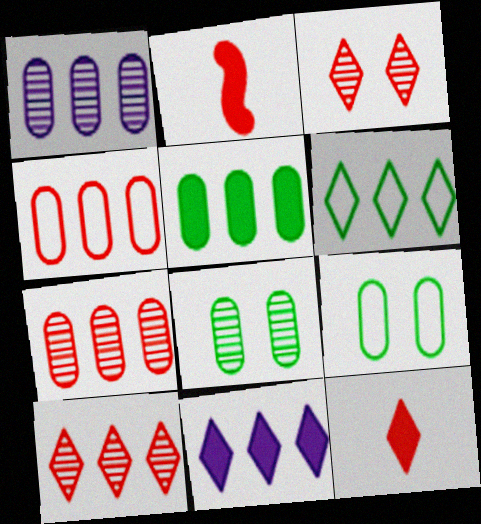[[1, 4, 5], 
[2, 3, 4], 
[6, 10, 11]]